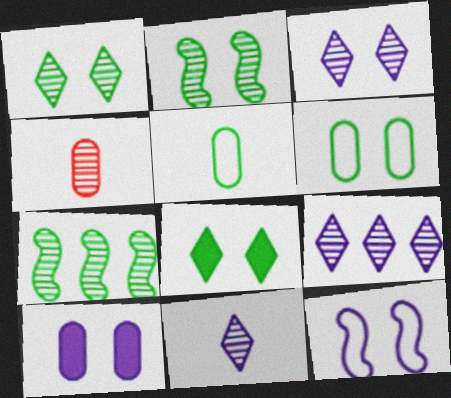[[2, 4, 9], 
[2, 6, 8], 
[3, 4, 7], 
[3, 9, 11], 
[3, 10, 12], 
[5, 7, 8]]